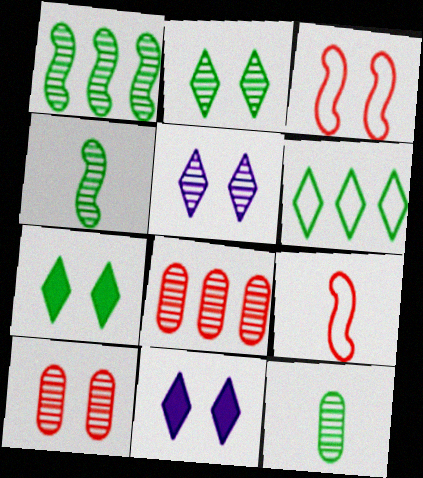[[1, 2, 12], 
[4, 5, 8]]